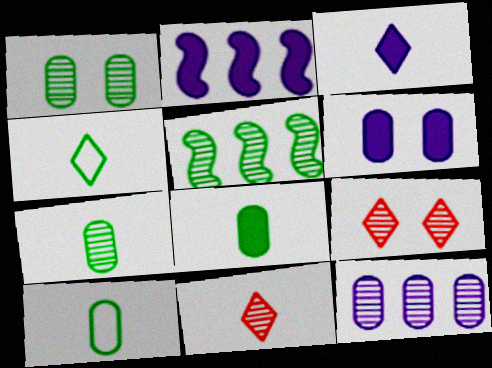[[2, 3, 6], 
[2, 9, 10], 
[3, 4, 11], 
[7, 8, 10]]